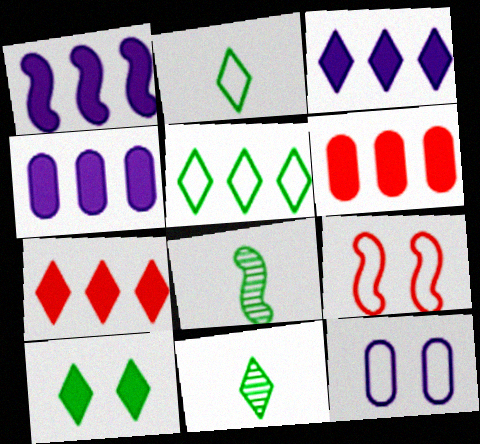[[1, 3, 4], 
[1, 8, 9], 
[4, 9, 11], 
[5, 10, 11], 
[7, 8, 12]]